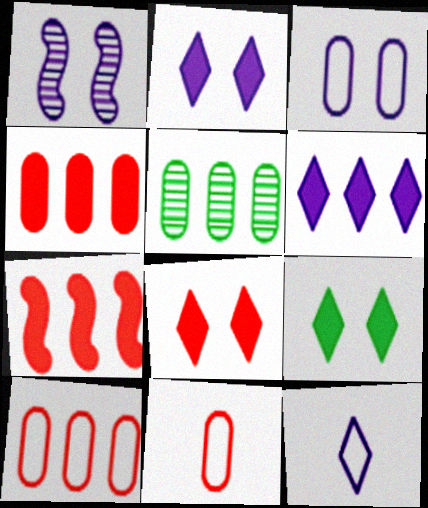[[1, 2, 3], 
[2, 8, 9]]